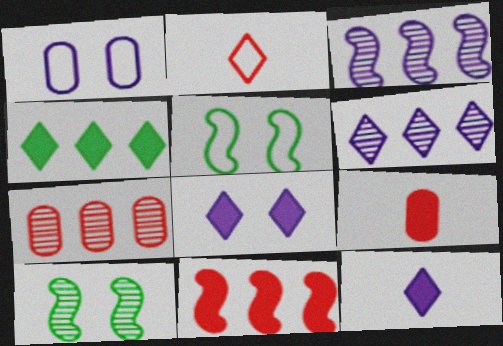[[1, 3, 12], 
[5, 6, 9], 
[5, 7, 12]]